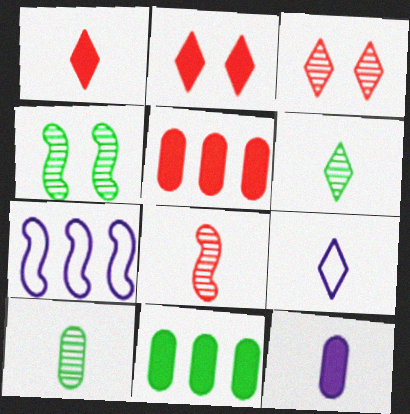[[1, 6, 9], 
[2, 7, 10], 
[4, 5, 9]]